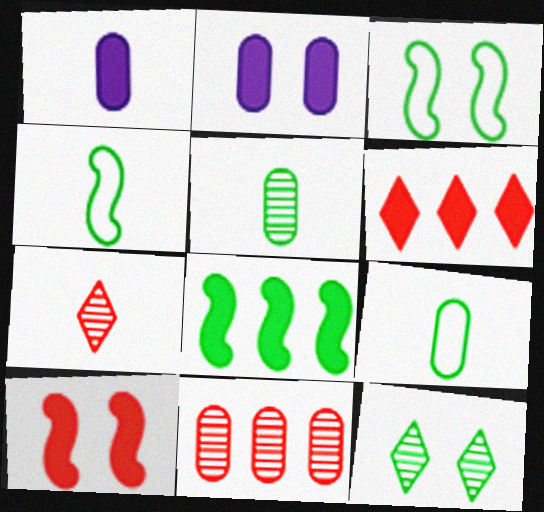[[1, 4, 7], 
[2, 9, 11], 
[8, 9, 12]]